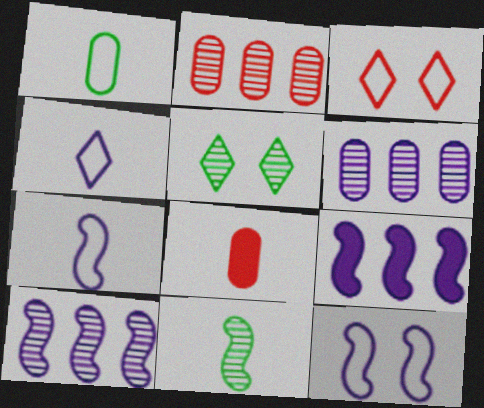[[4, 8, 11]]